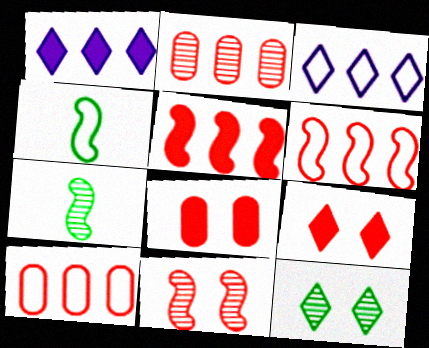[[3, 7, 8]]